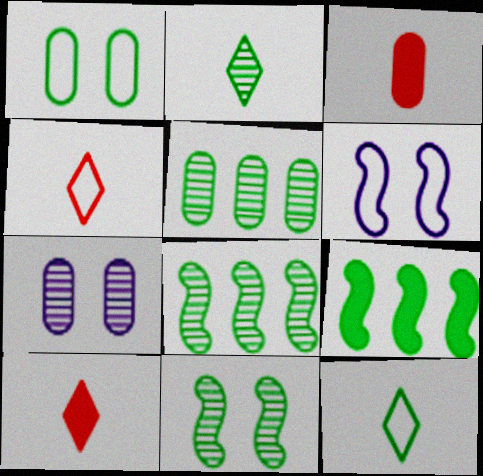[[1, 2, 9], 
[2, 5, 11], 
[4, 7, 9], 
[5, 6, 10]]